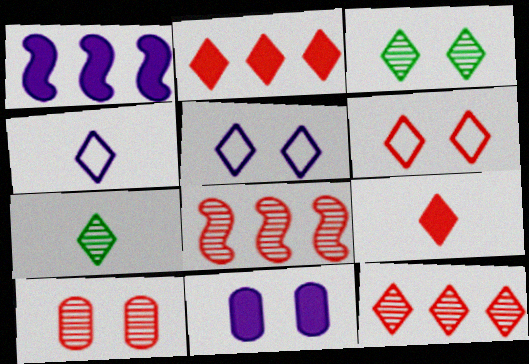[[2, 3, 4], 
[2, 5, 7], 
[4, 7, 9], 
[6, 9, 12]]